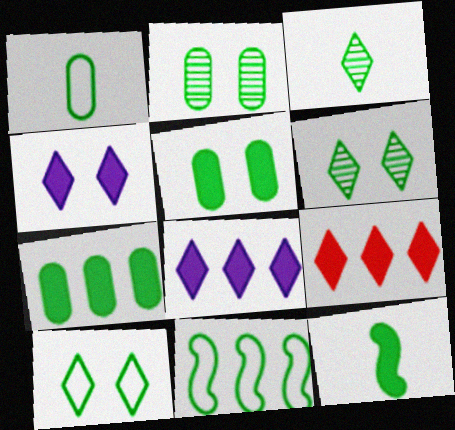[[1, 2, 7], 
[1, 3, 12], 
[1, 10, 11], 
[3, 5, 11]]